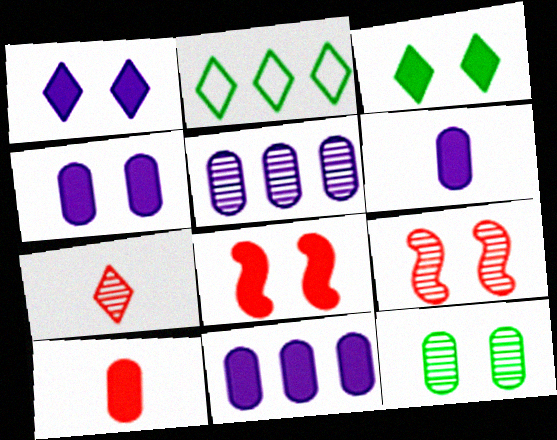[[1, 2, 7], 
[2, 6, 9], 
[3, 4, 8], 
[4, 6, 11]]